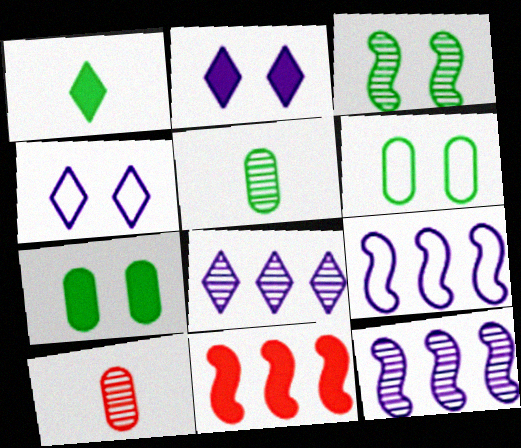[[3, 8, 10], 
[4, 5, 11]]